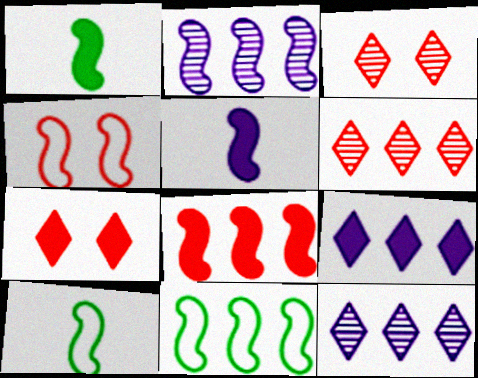[[1, 2, 4], 
[2, 8, 11]]